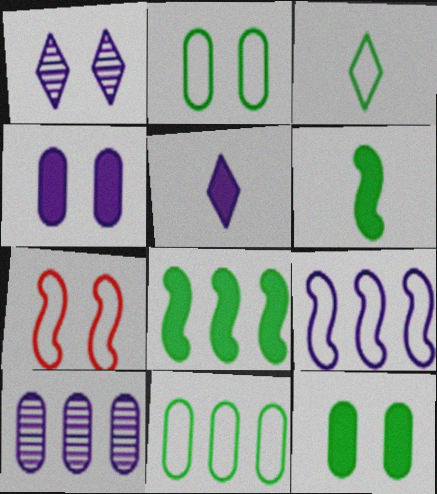[[1, 7, 12]]